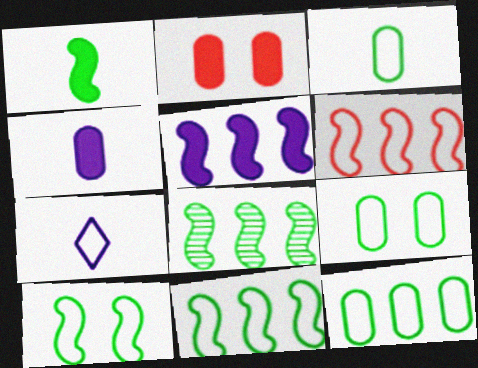[[1, 8, 10], 
[2, 7, 8], 
[3, 9, 12], 
[5, 6, 8], 
[6, 7, 9]]